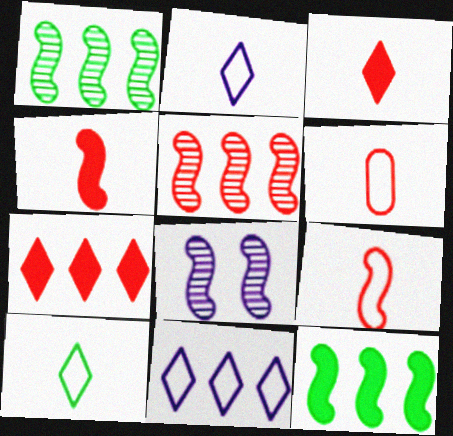[[8, 9, 12]]